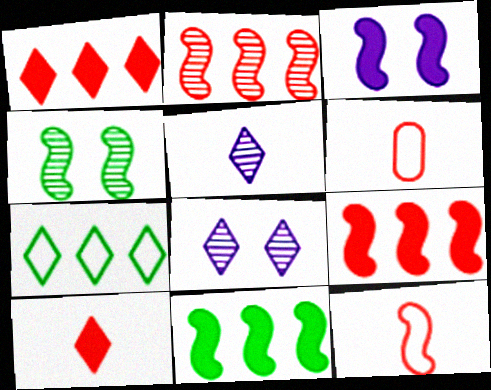[[6, 8, 11], 
[7, 8, 10]]